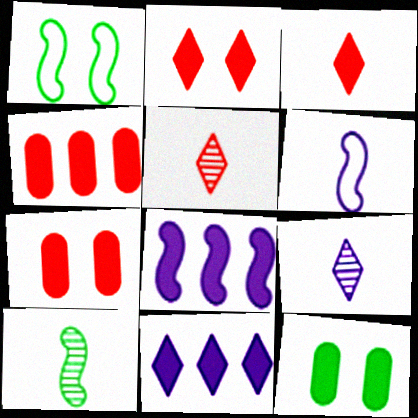[[1, 4, 9], 
[3, 8, 12]]